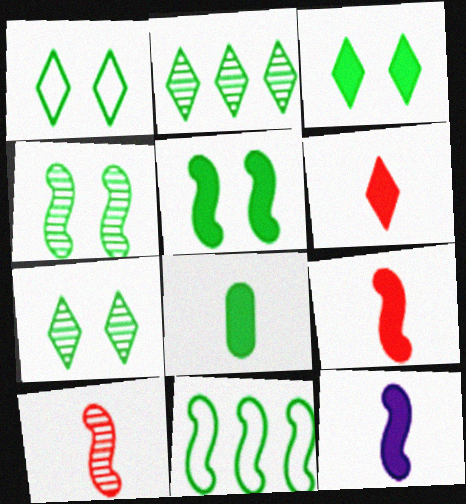[[1, 3, 7], 
[6, 8, 12], 
[7, 8, 11]]